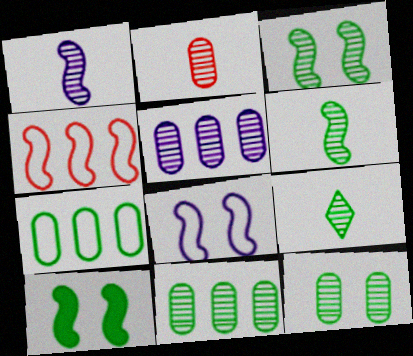[[1, 2, 9], 
[1, 4, 10], 
[2, 5, 12], 
[3, 9, 11], 
[7, 9, 10]]